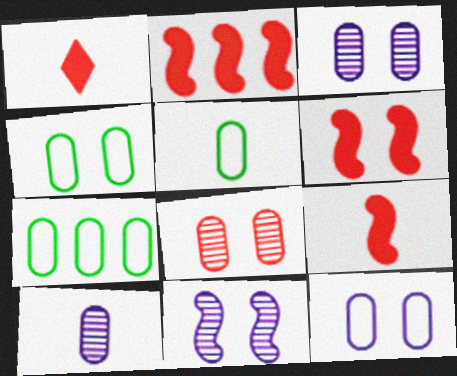[[1, 7, 11], 
[2, 6, 9], 
[4, 5, 7]]